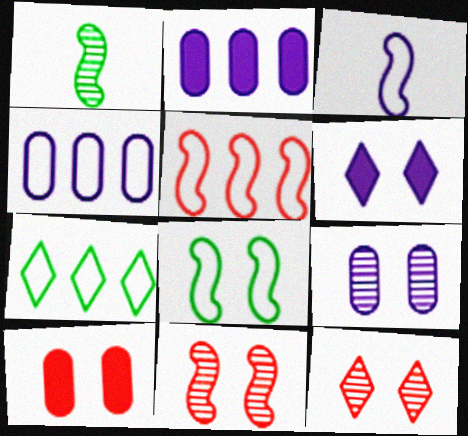[[3, 5, 8], 
[4, 5, 7]]